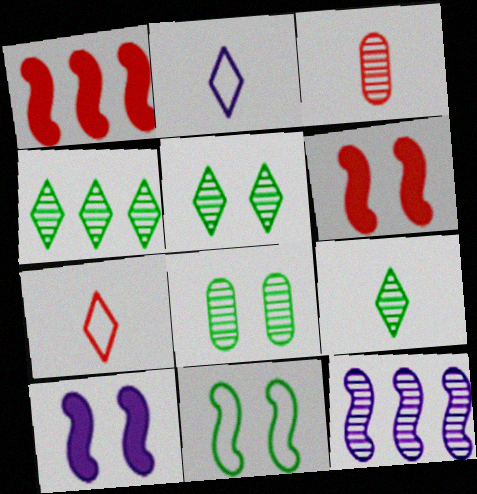[[1, 2, 8], 
[3, 5, 12], 
[4, 5, 9]]